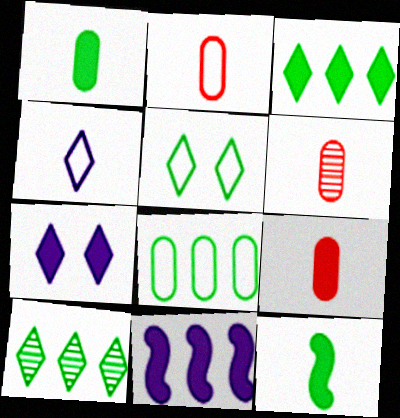[[2, 6, 9], 
[4, 6, 12], 
[5, 6, 11]]